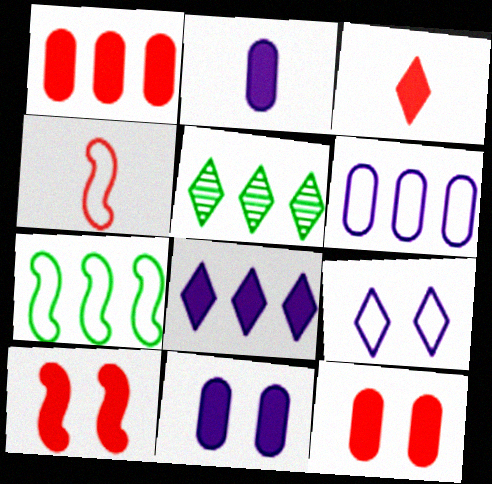[[1, 3, 10], 
[3, 5, 9], 
[4, 5, 11]]